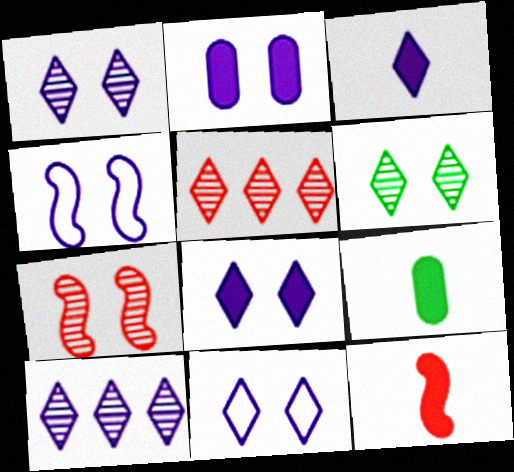[[1, 2, 4], 
[1, 8, 11], 
[3, 9, 12], 
[3, 10, 11], 
[4, 5, 9]]